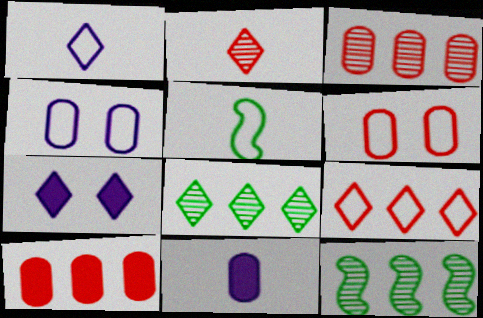[[2, 5, 11], 
[3, 5, 7], 
[4, 5, 9]]